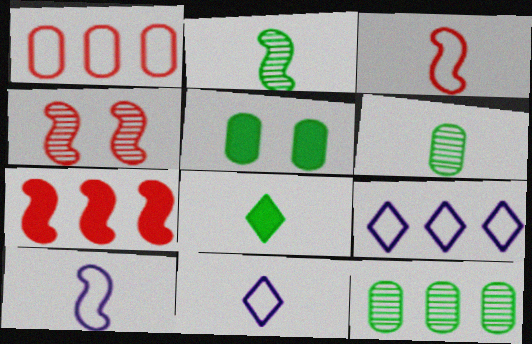[[3, 4, 7], 
[7, 9, 12]]